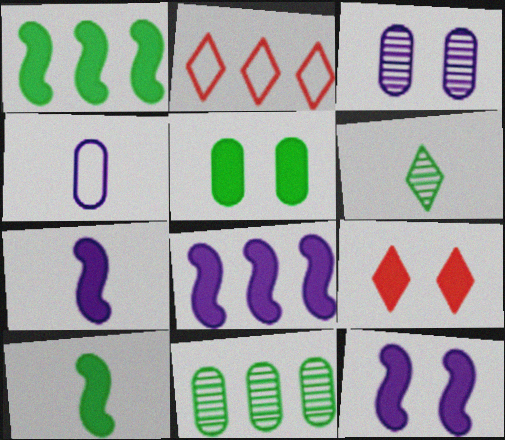[[2, 3, 10], 
[2, 8, 11], 
[5, 9, 12], 
[7, 8, 12]]